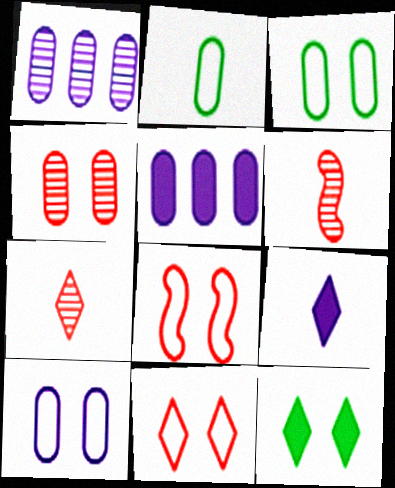[[2, 4, 5], 
[2, 6, 9]]